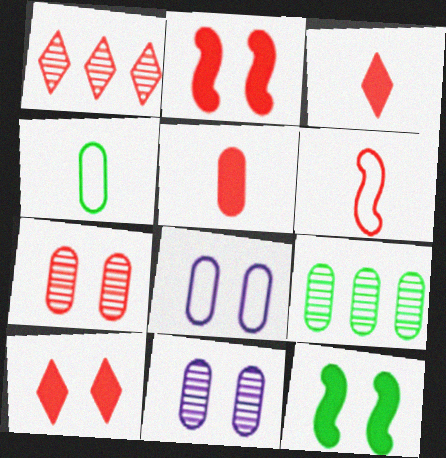[[5, 8, 9]]